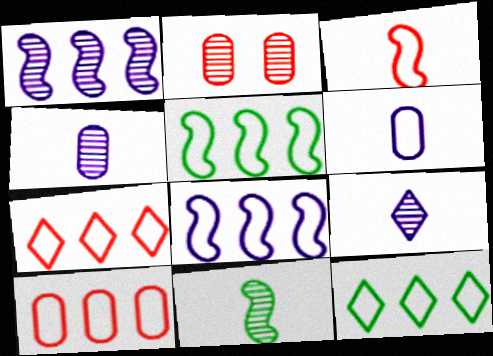[[8, 10, 12]]